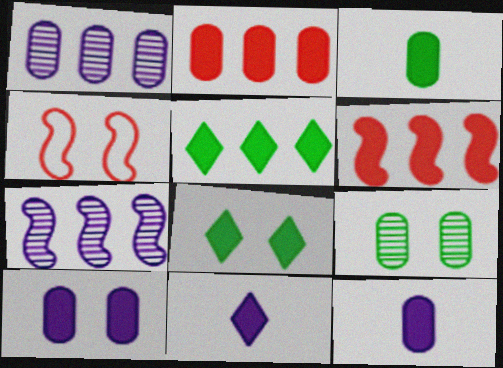[[2, 3, 10], 
[6, 8, 12]]